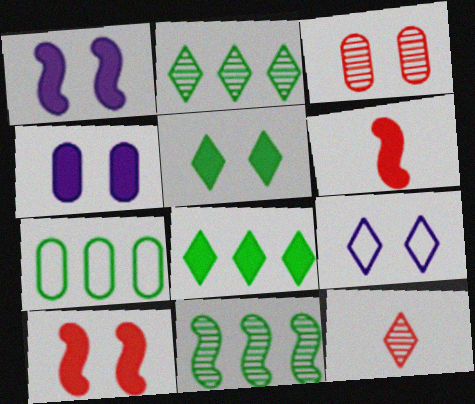[[1, 7, 12], 
[4, 5, 10], 
[4, 6, 8], 
[7, 8, 11], 
[8, 9, 12]]